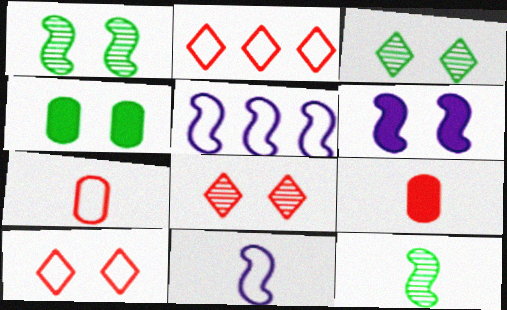[[3, 5, 9]]